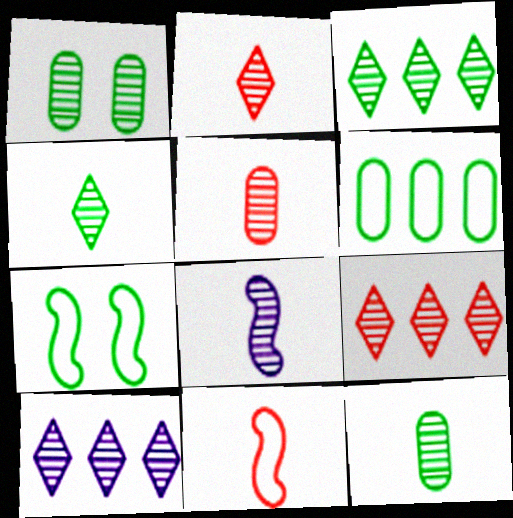[[1, 8, 9], 
[2, 8, 12], 
[3, 9, 10], 
[4, 5, 8]]